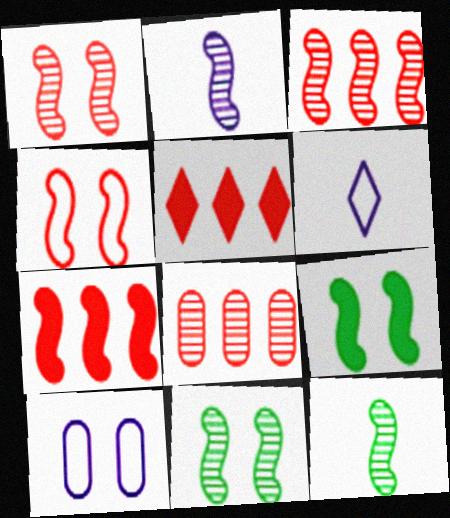[[2, 3, 11], 
[5, 10, 12], 
[6, 8, 9]]